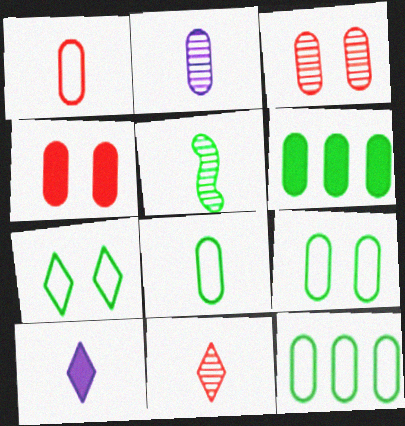[[1, 5, 10], 
[2, 4, 12], 
[2, 5, 11], 
[5, 6, 7], 
[8, 9, 12]]